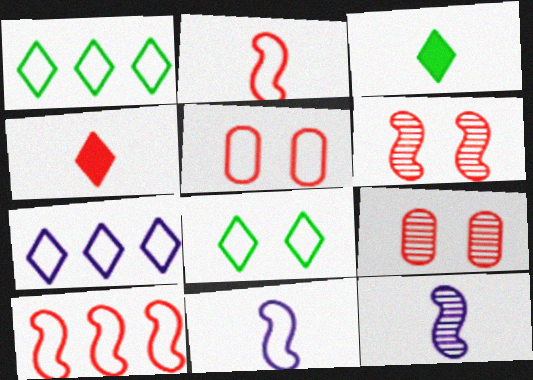[[1, 5, 11], 
[4, 9, 10]]